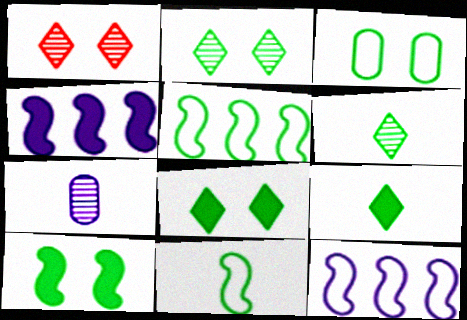[[2, 3, 10]]